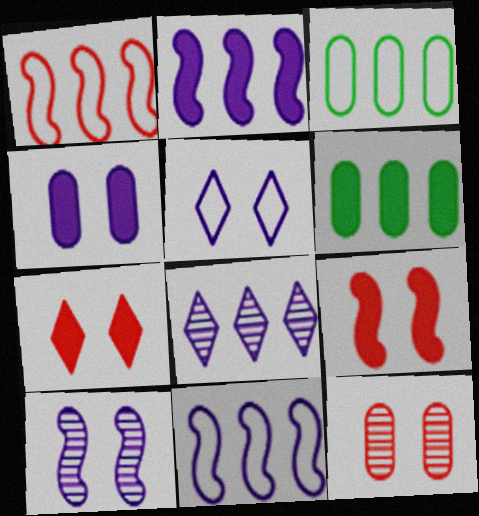[[1, 6, 8], 
[4, 5, 10]]